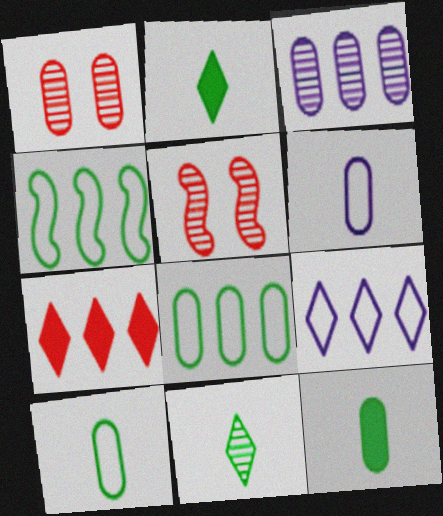[[3, 4, 7], 
[3, 5, 11], 
[5, 9, 12]]